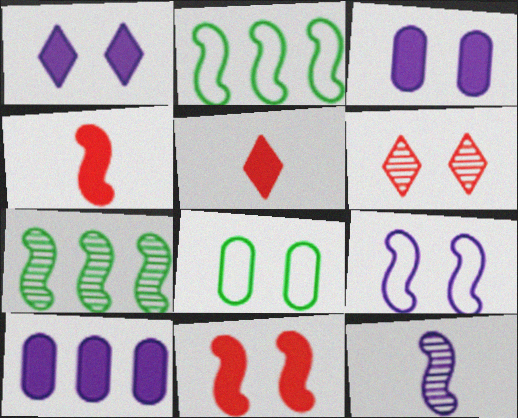[[2, 11, 12], 
[4, 7, 9]]